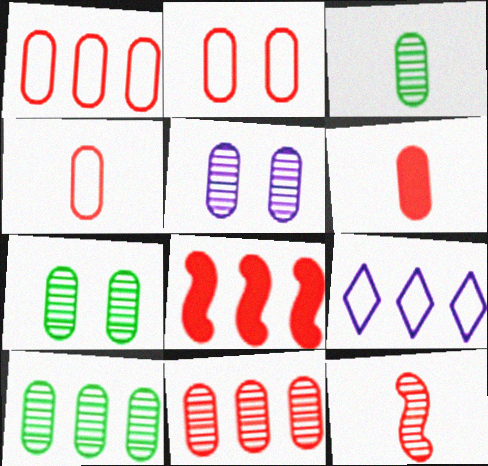[[1, 2, 4], 
[2, 6, 11], 
[3, 5, 11], 
[3, 7, 10], 
[8, 9, 10]]